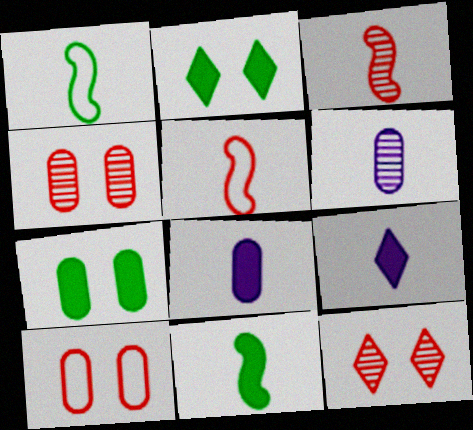[]